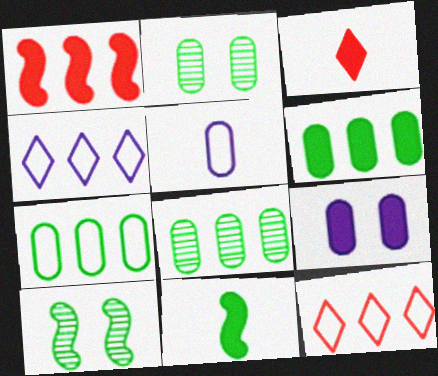[[1, 4, 8], 
[6, 7, 8]]